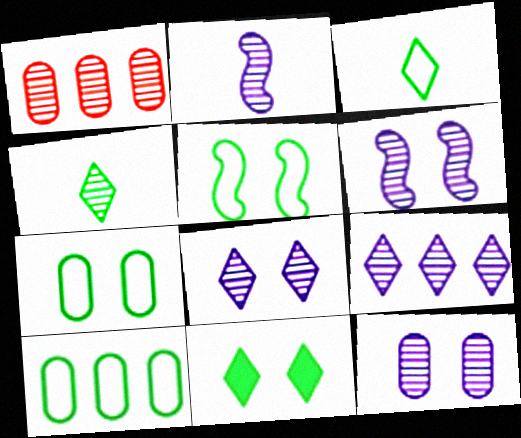[[1, 4, 6], 
[2, 9, 12], 
[3, 5, 10], 
[6, 8, 12]]